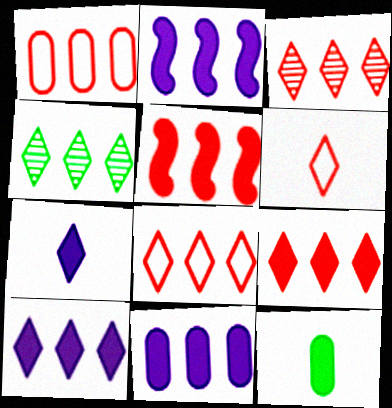[[1, 2, 4], 
[1, 3, 5], 
[2, 10, 11], 
[3, 8, 9], 
[4, 8, 10]]